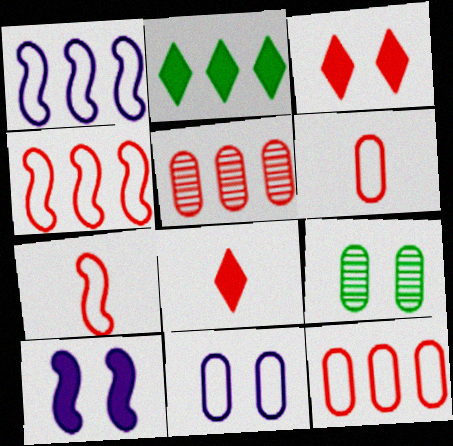[[1, 2, 5], 
[1, 8, 9], 
[3, 5, 7]]